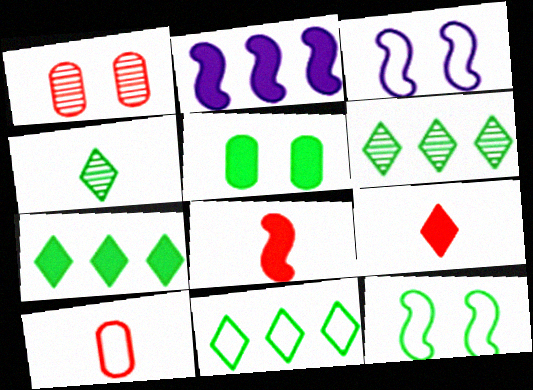[[2, 5, 9], 
[3, 10, 11], 
[6, 7, 11]]